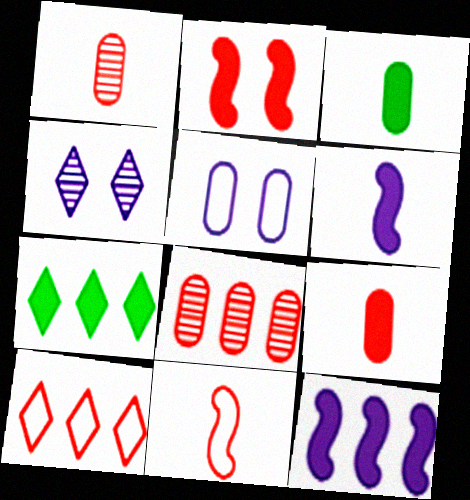[[1, 2, 10], 
[3, 5, 8]]